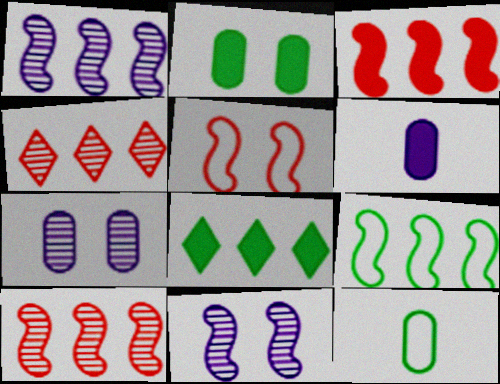[[1, 3, 9]]